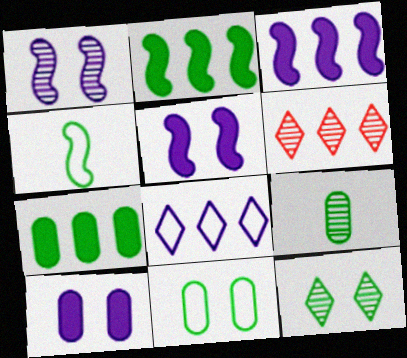[[1, 6, 9], 
[4, 6, 10], 
[4, 7, 12], 
[7, 9, 11]]